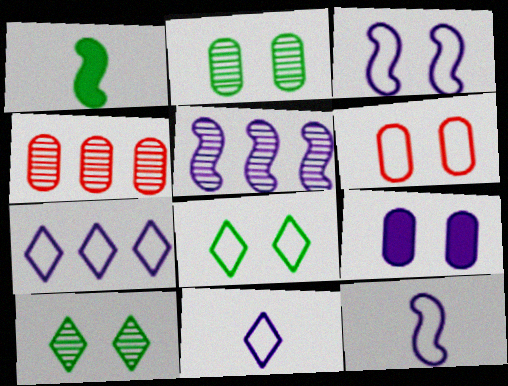[[2, 6, 9], 
[3, 6, 8], 
[5, 9, 11]]